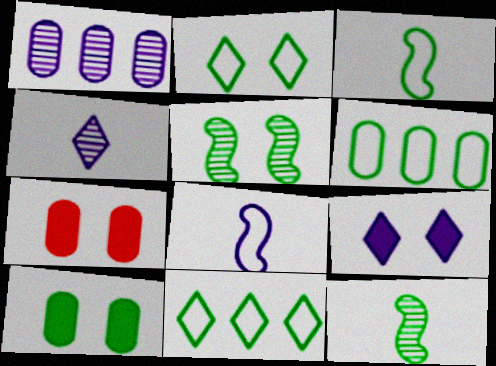[[1, 8, 9], 
[2, 3, 6], 
[2, 5, 10], 
[10, 11, 12]]